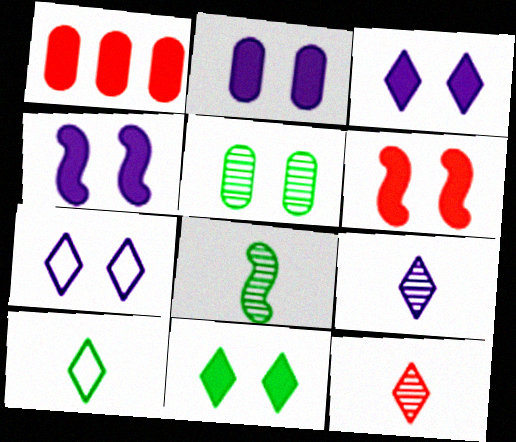[[1, 7, 8], 
[2, 3, 4], 
[2, 6, 11], 
[5, 6, 7]]